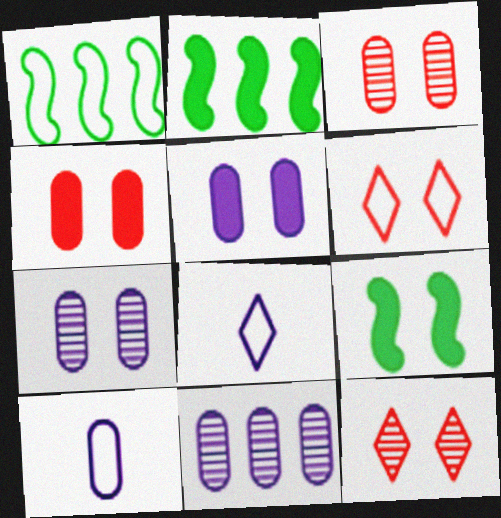[[1, 6, 10], 
[2, 3, 8], 
[2, 10, 12], 
[5, 10, 11], 
[6, 7, 9]]